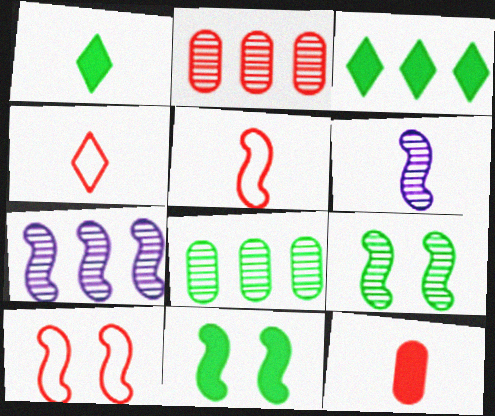[[5, 7, 11]]